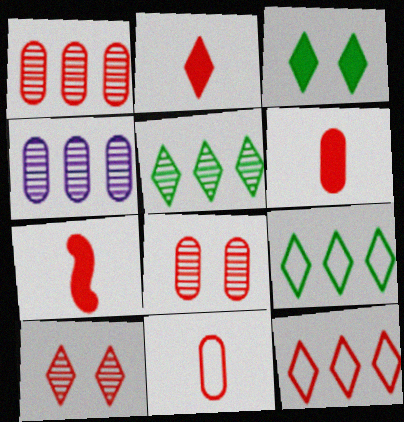[[2, 6, 7], 
[2, 10, 12], 
[7, 8, 12]]